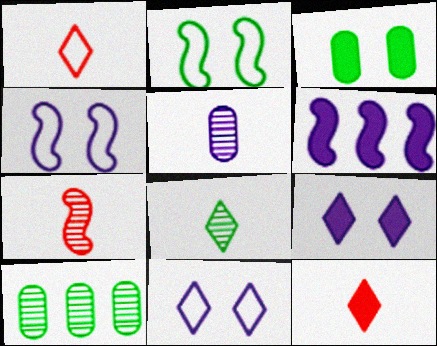[[2, 6, 7], 
[3, 6, 12], 
[4, 10, 12], 
[5, 6, 11], 
[5, 7, 8]]